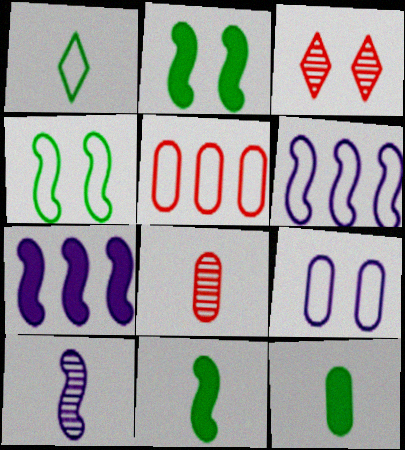[[2, 3, 9], 
[3, 6, 12]]